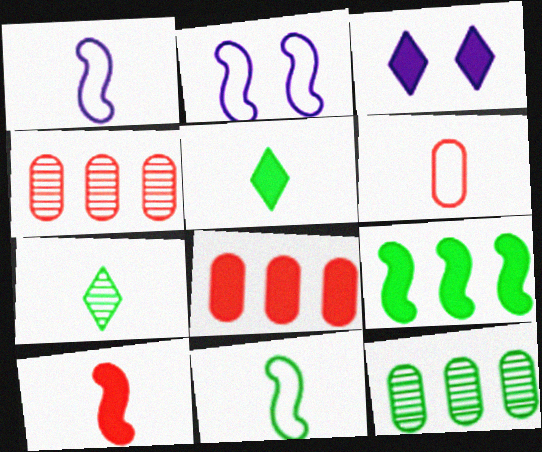[[2, 4, 5], 
[2, 7, 8], 
[3, 4, 11]]